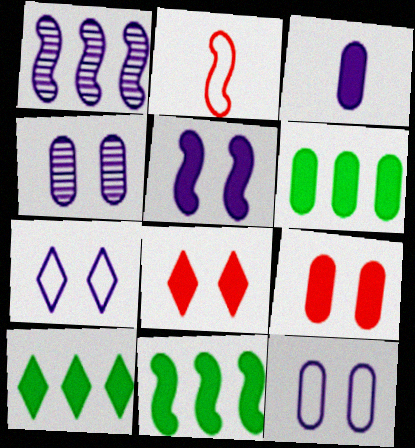[[1, 3, 7], 
[2, 4, 10], 
[3, 6, 9], 
[3, 8, 11], 
[4, 5, 7], 
[6, 10, 11]]